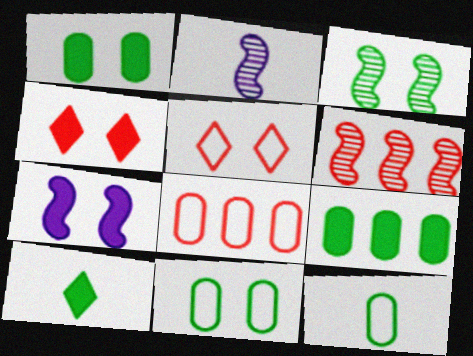[[1, 4, 7], 
[2, 3, 6], 
[2, 5, 9]]